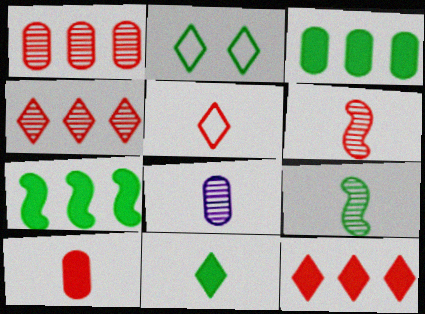[[2, 3, 9], 
[5, 6, 10]]